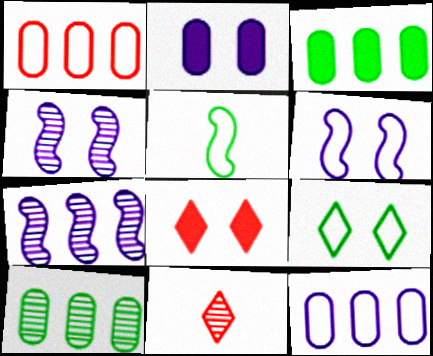[[3, 6, 11], 
[4, 10, 11]]